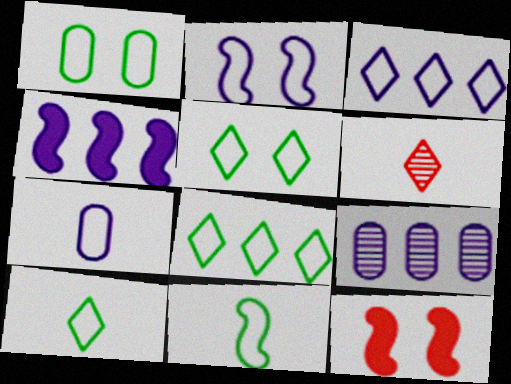[[1, 4, 6], 
[1, 8, 11], 
[2, 3, 7], 
[3, 4, 9], 
[5, 8, 10], 
[9, 10, 12]]